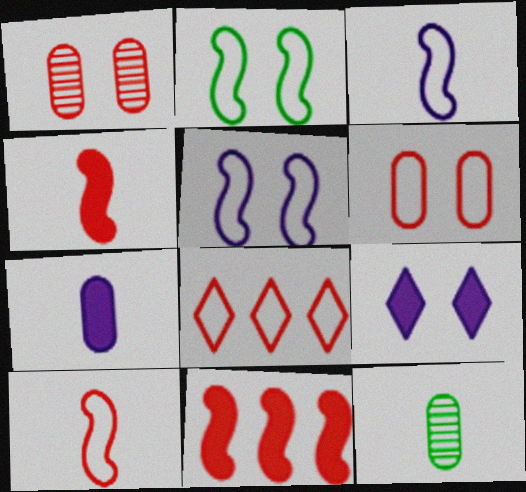[[1, 2, 9], 
[1, 4, 8], 
[6, 8, 10]]